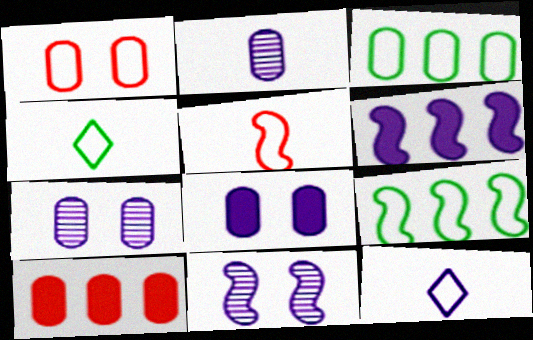[[1, 9, 12], 
[4, 10, 11], 
[6, 7, 12]]